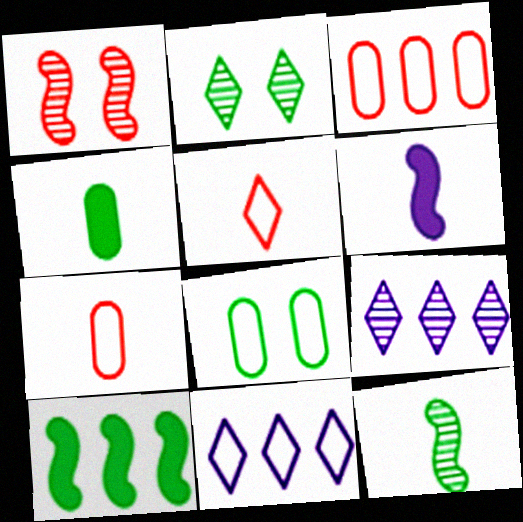[[1, 4, 11], 
[2, 3, 6], 
[3, 9, 10]]